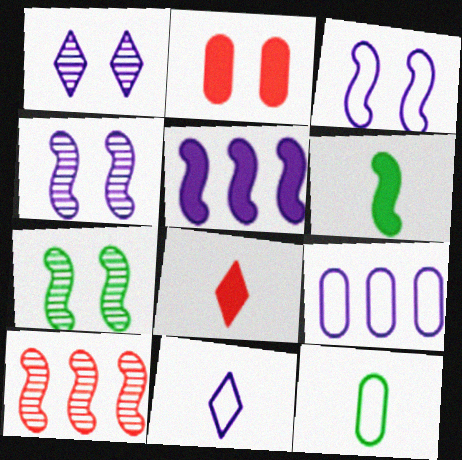[[3, 6, 10], 
[3, 9, 11], 
[7, 8, 9]]